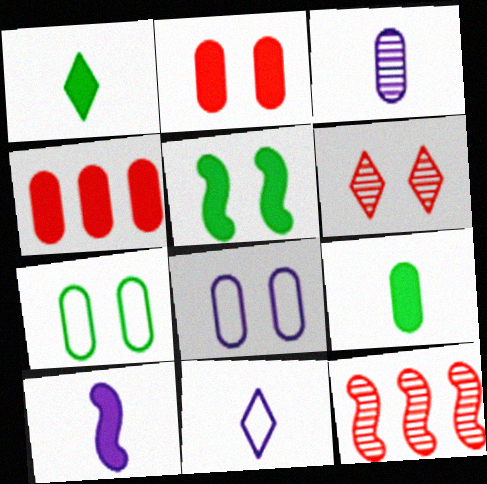[[1, 8, 12], 
[3, 4, 7], 
[3, 10, 11], 
[5, 6, 8]]